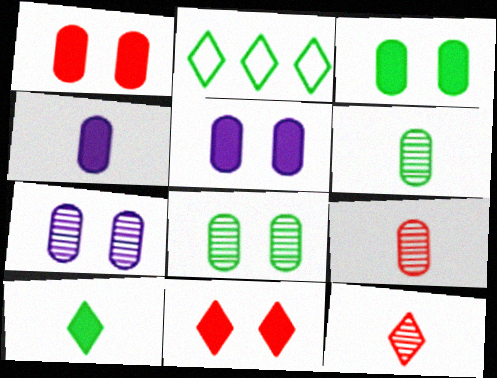[[1, 3, 5]]